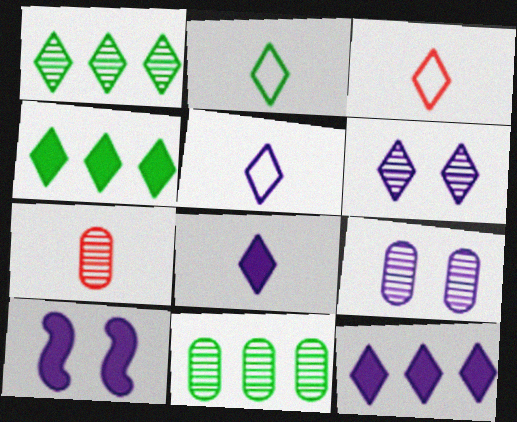[[2, 3, 5], 
[3, 4, 6], 
[3, 10, 11], 
[5, 6, 12], 
[7, 9, 11]]